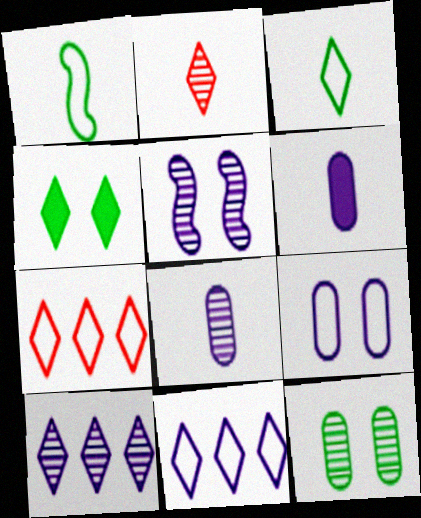[[1, 2, 6], 
[1, 7, 9], 
[2, 4, 11], 
[5, 6, 11], 
[5, 8, 10]]